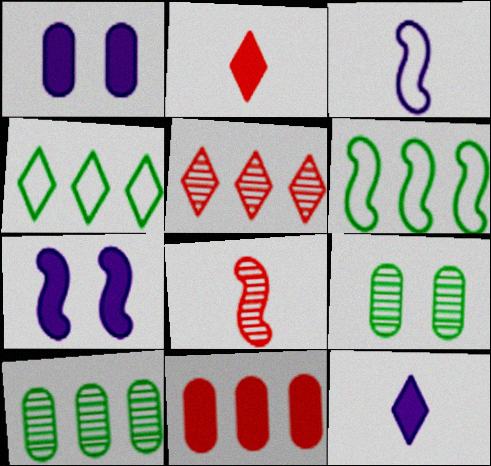[[1, 4, 8], 
[6, 7, 8]]